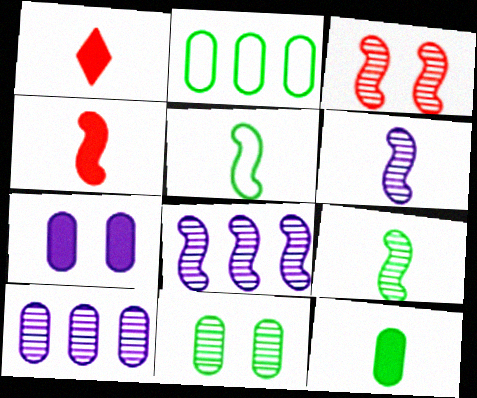[[2, 11, 12], 
[3, 8, 9], 
[4, 5, 6]]